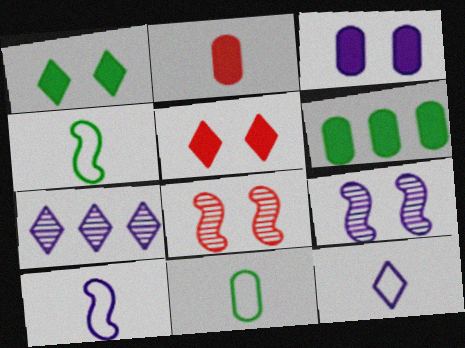[[2, 3, 6], 
[3, 7, 10], 
[6, 8, 12]]